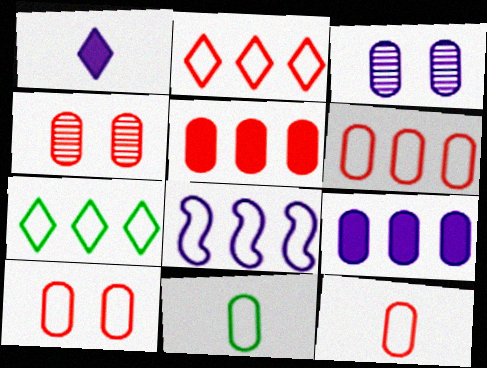[[1, 3, 8], 
[3, 5, 11], 
[4, 5, 12], 
[4, 9, 11], 
[6, 7, 8], 
[6, 10, 12]]